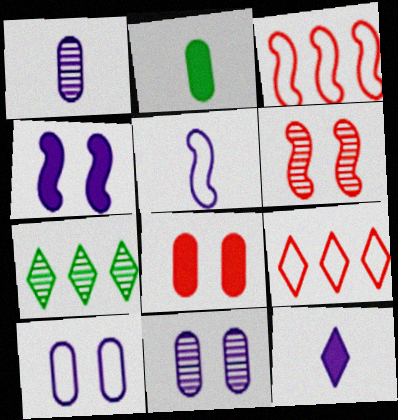[[1, 5, 12], 
[1, 6, 7], 
[5, 7, 8]]